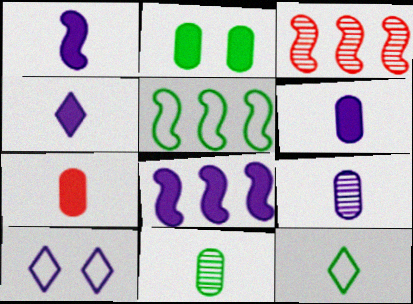[[1, 4, 6], 
[3, 5, 8], 
[8, 9, 10]]